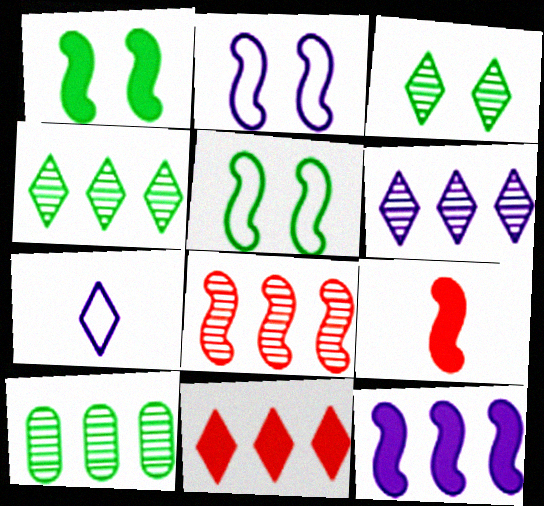[[1, 9, 12], 
[3, 7, 11], 
[6, 8, 10]]